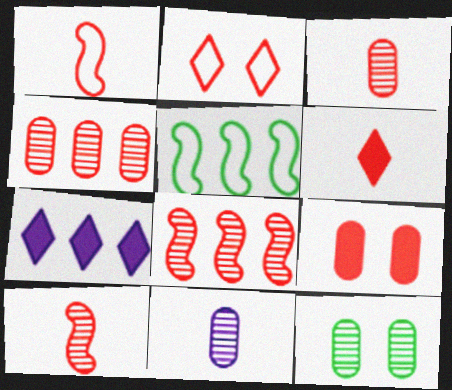[[1, 3, 6], 
[1, 7, 12], 
[4, 5, 7], 
[4, 11, 12]]